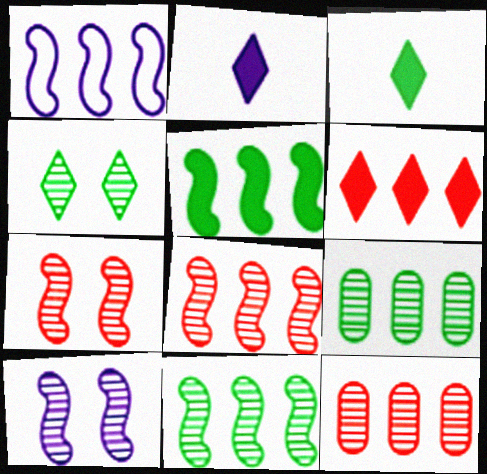[[1, 5, 8], 
[1, 6, 9]]